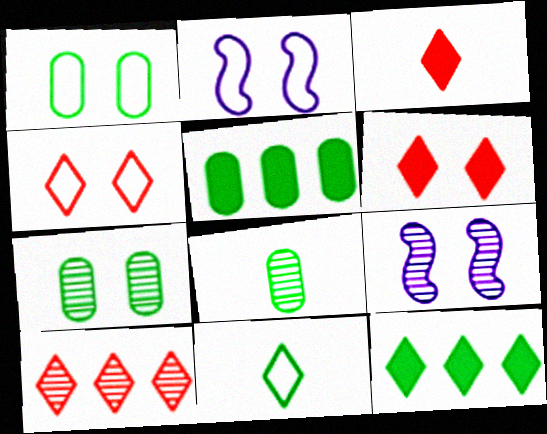[[1, 2, 4], 
[1, 5, 8], 
[1, 6, 9], 
[2, 6, 7], 
[3, 4, 10], 
[8, 9, 10]]